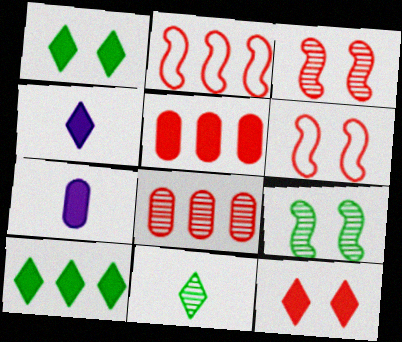[[4, 10, 12]]